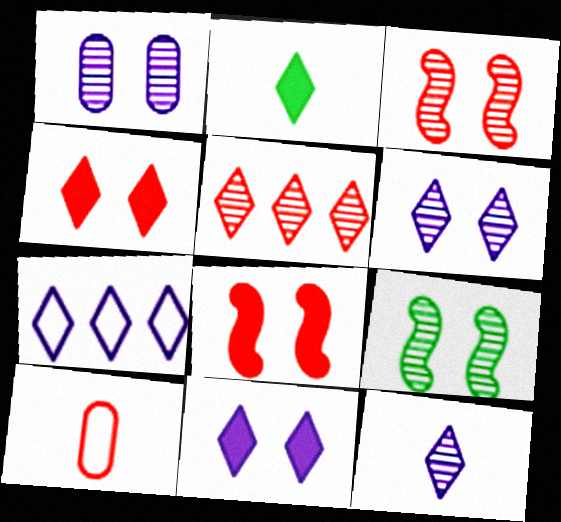[[5, 8, 10], 
[7, 11, 12]]